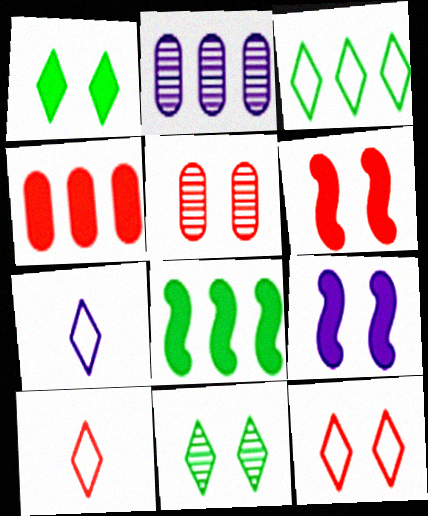[[2, 7, 9], 
[3, 7, 12], 
[5, 6, 12], 
[5, 7, 8]]